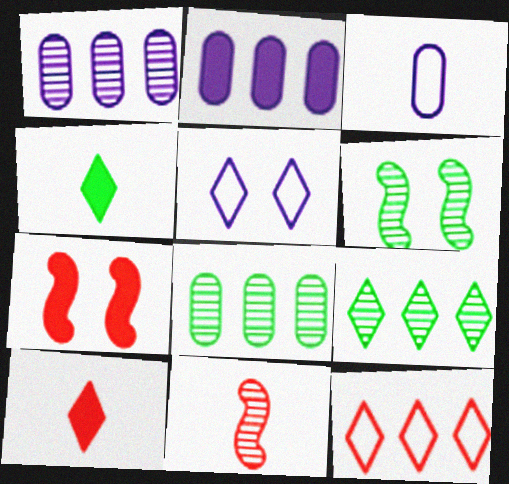[[2, 4, 7], 
[3, 4, 11], 
[3, 7, 9], 
[5, 9, 10]]